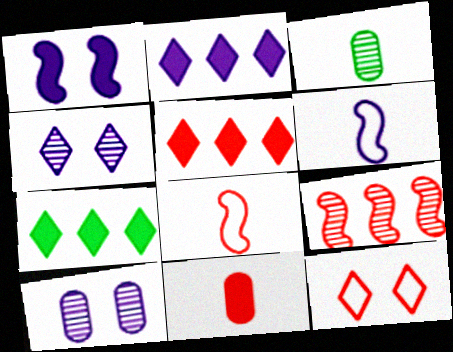[[1, 7, 11], 
[2, 5, 7], 
[2, 6, 10], 
[3, 4, 9], 
[7, 8, 10], 
[9, 11, 12]]